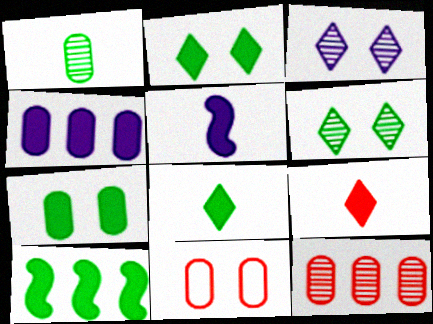[[1, 4, 11], 
[7, 8, 10]]